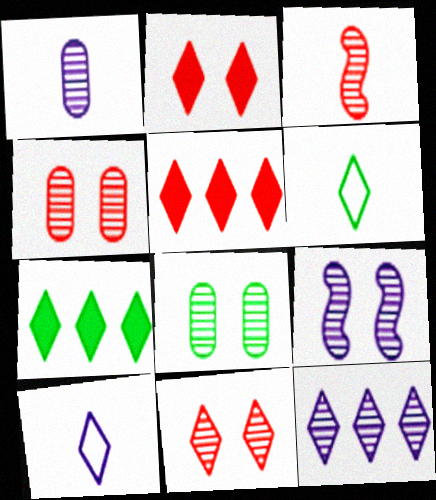[[1, 9, 12], 
[2, 6, 12], 
[3, 8, 12], 
[7, 10, 11], 
[8, 9, 11]]